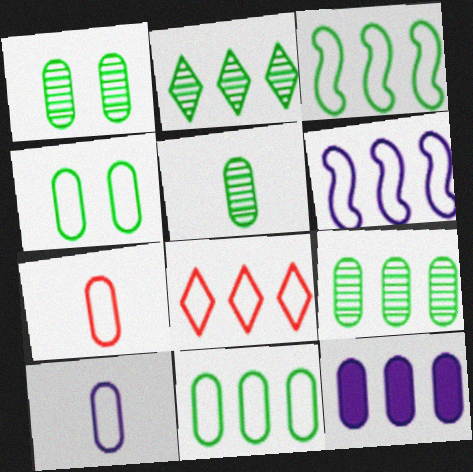[[1, 5, 9], 
[1, 7, 12], 
[6, 8, 11]]